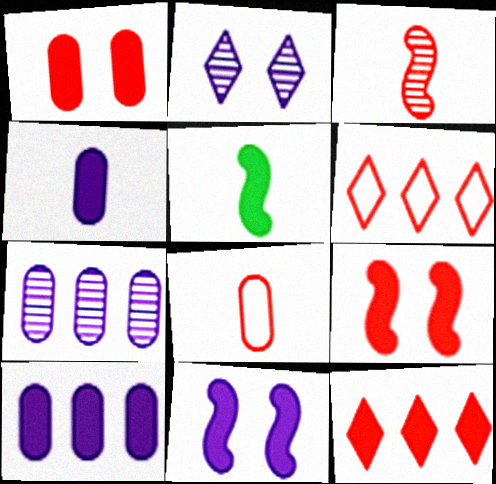[[1, 3, 6]]